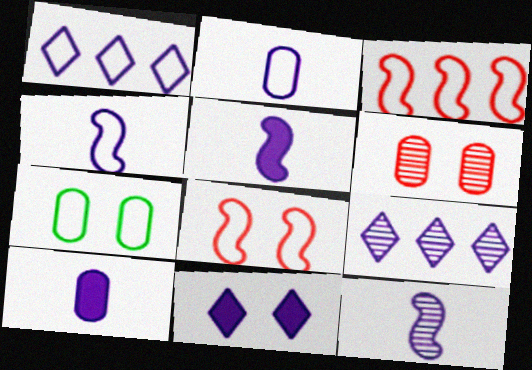[[4, 5, 12]]